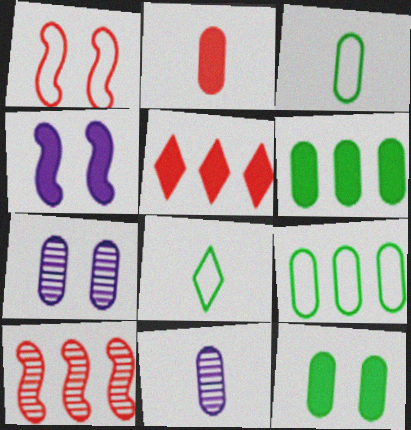[[2, 3, 11], 
[2, 7, 9]]